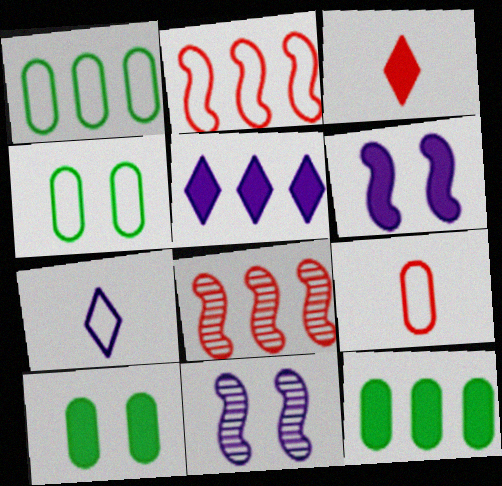[[1, 3, 11], 
[1, 5, 8], 
[2, 4, 7], 
[3, 6, 12], 
[7, 8, 10]]